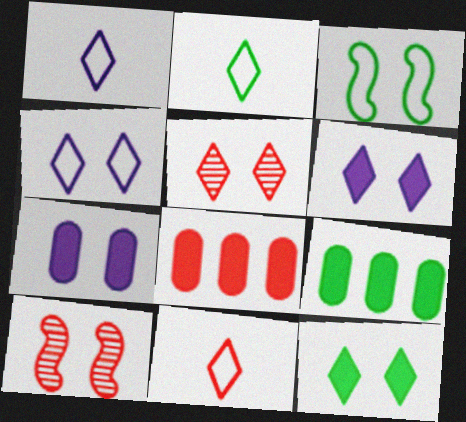[[1, 2, 11], 
[1, 9, 10], 
[3, 5, 7], 
[4, 5, 12], 
[8, 10, 11]]